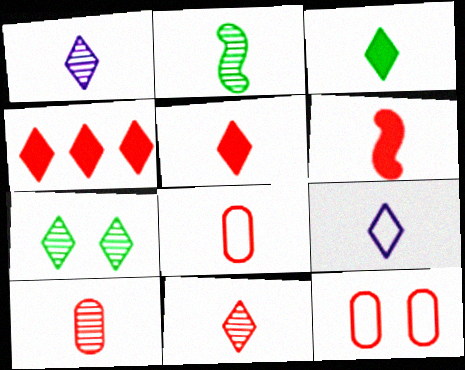[[1, 2, 10], 
[3, 9, 11], 
[4, 7, 9], 
[6, 8, 11]]